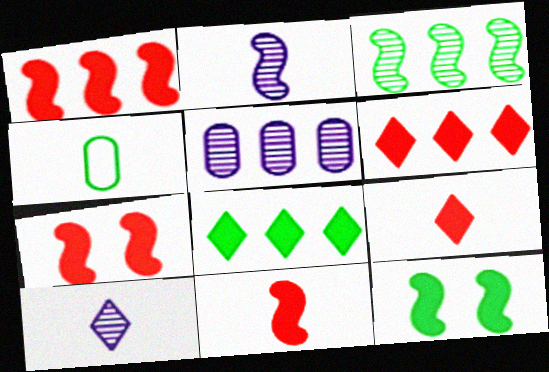[[1, 7, 11], 
[2, 4, 9], 
[4, 10, 11]]